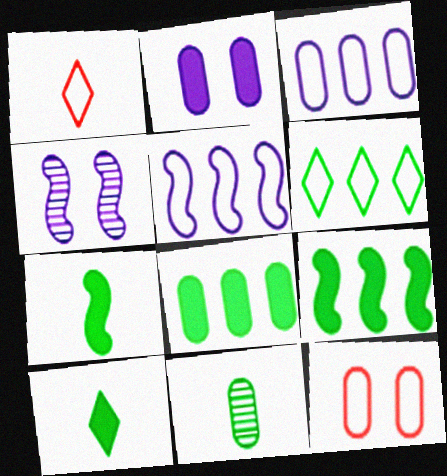[[1, 4, 8]]